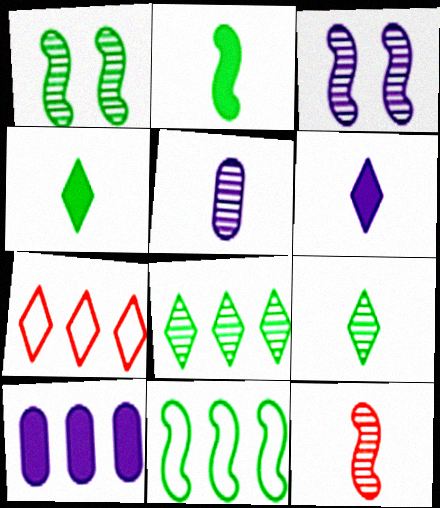[[1, 2, 11], 
[5, 9, 12]]